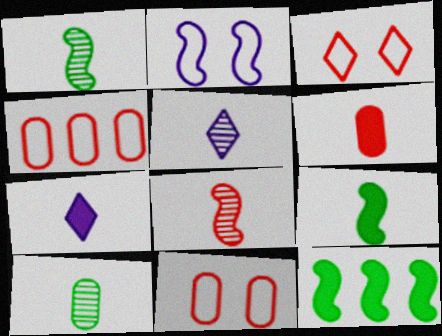[[2, 8, 12], 
[5, 8, 10], 
[5, 11, 12], 
[6, 7, 9]]